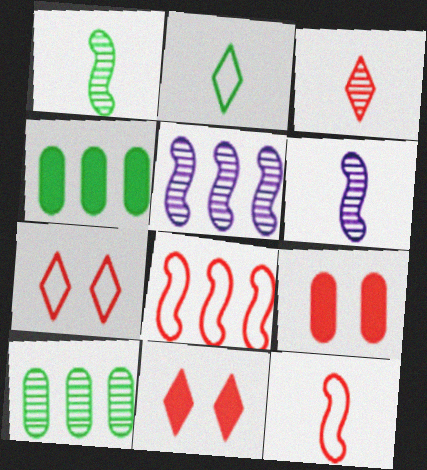[[2, 5, 9], 
[3, 8, 9], 
[4, 6, 7]]